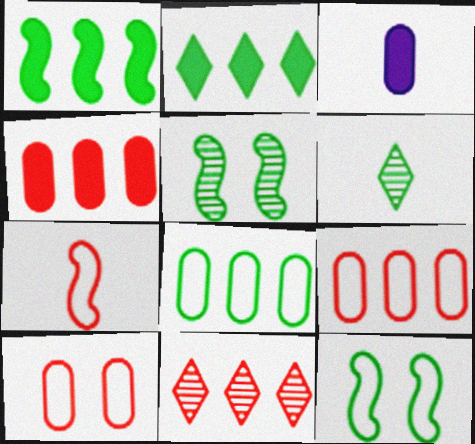[[3, 6, 7], 
[3, 11, 12]]